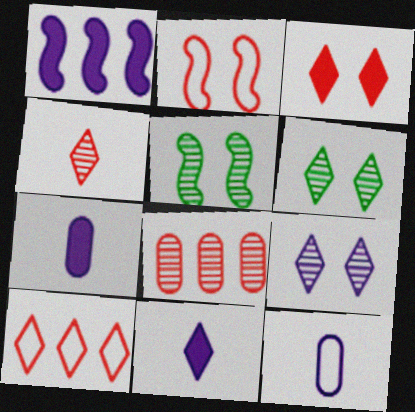[[1, 9, 12], 
[3, 4, 10], 
[5, 7, 10], 
[6, 10, 11]]